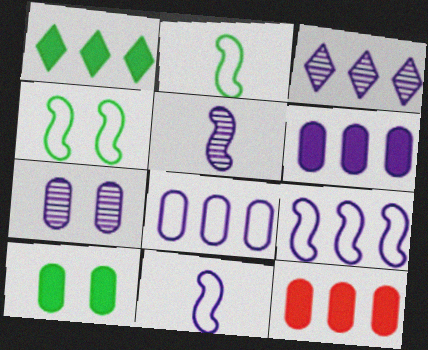[[3, 5, 7], 
[3, 6, 9]]